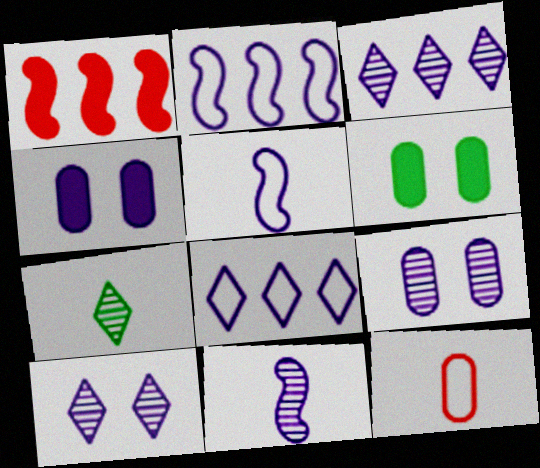[[3, 4, 5], 
[3, 9, 11], 
[4, 8, 11]]